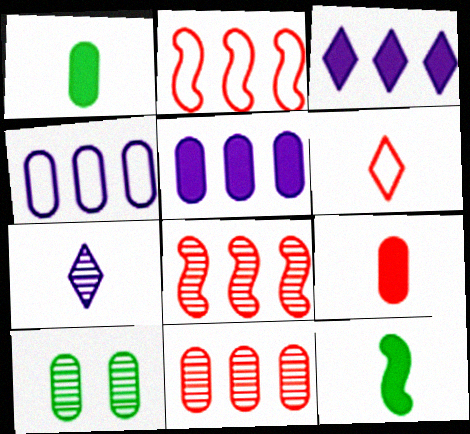[[4, 9, 10], 
[7, 8, 10]]